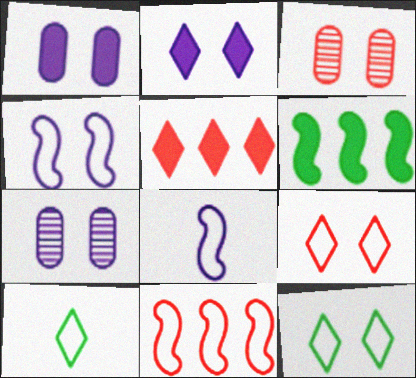[[2, 4, 7]]